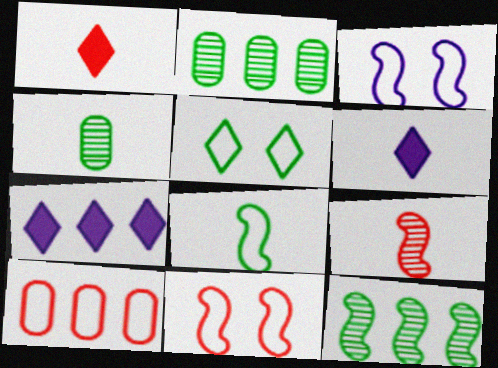[[1, 2, 3], 
[2, 6, 11], 
[4, 7, 11], 
[7, 10, 12]]